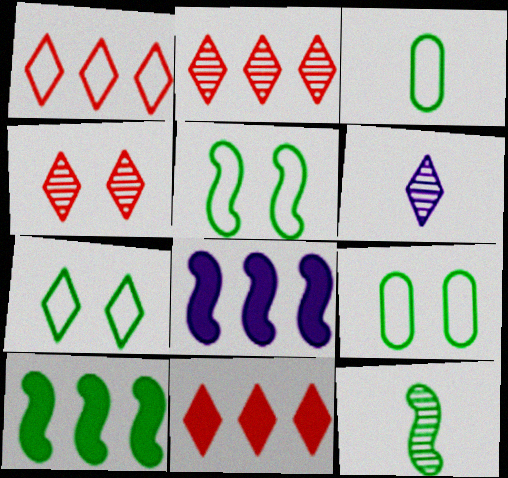[[1, 2, 11], 
[3, 4, 8], 
[5, 7, 9], 
[5, 10, 12], 
[6, 7, 11]]